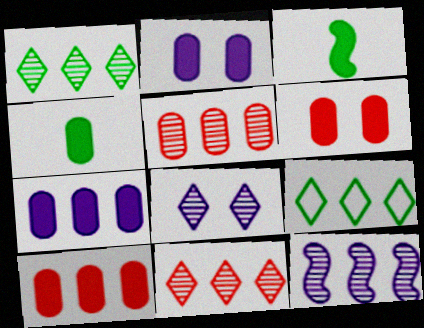[[1, 5, 12], 
[2, 4, 10], 
[4, 6, 7], 
[9, 10, 12]]